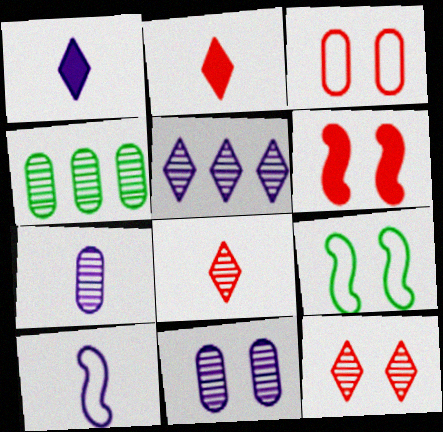[[1, 7, 10], 
[3, 6, 12]]